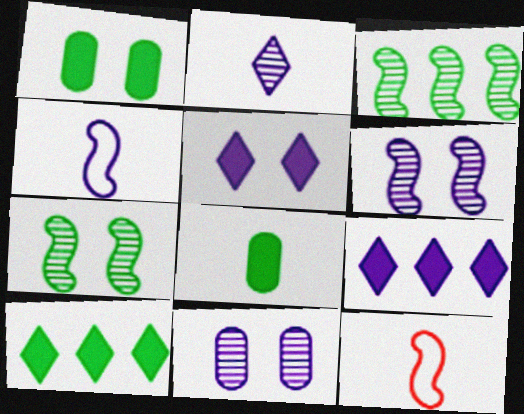[[2, 8, 12], 
[4, 9, 11], 
[10, 11, 12]]